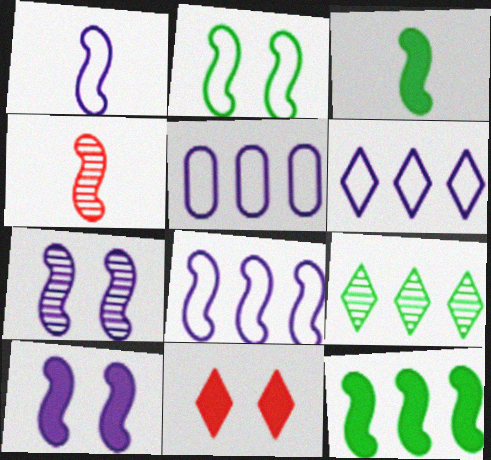[[1, 3, 4], 
[5, 6, 8]]